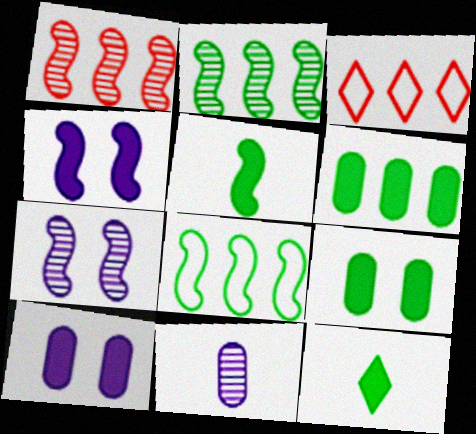[]